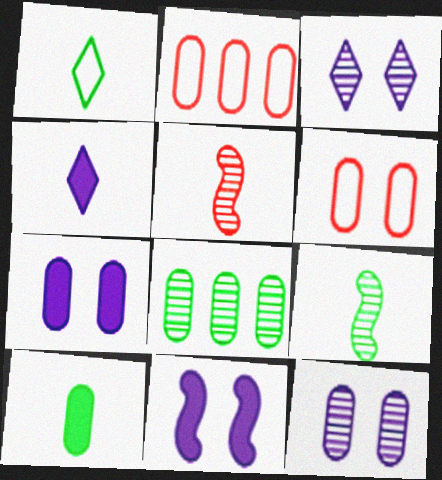[[1, 9, 10], 
[2, 10, 12], 
[3, 5, 8]]